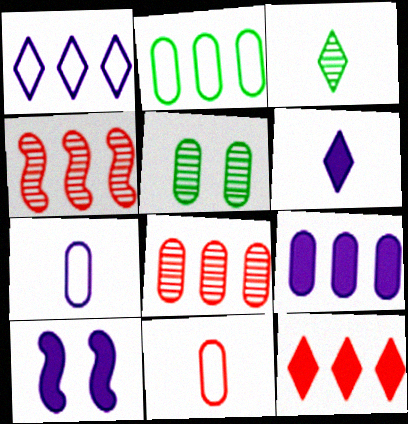[[2, 8, 9], 
[5, 9, 11], 
[6, 9, 10]]